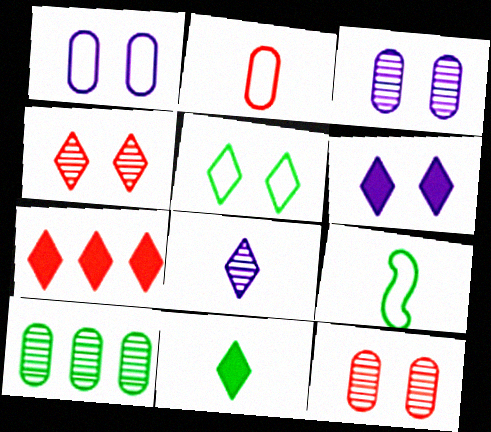[[3, 7, 9], 
[4, 5, 6], 
[5, 7, 8], 
[6, 7, 11]]